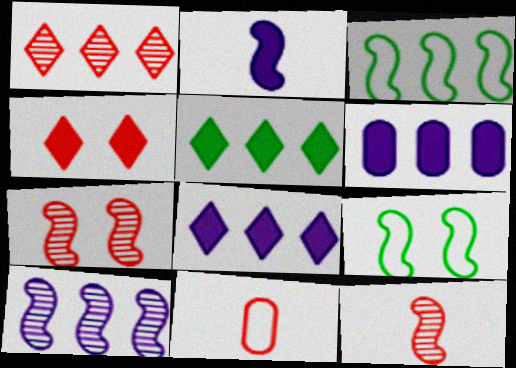[[1, 3, 6], 
[2, 3, 7]]